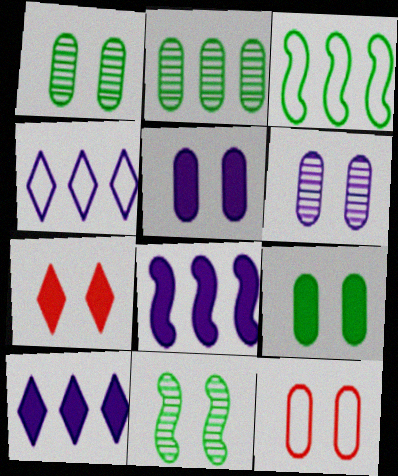[[1, 5, 12], 
[6, 9, 12]]